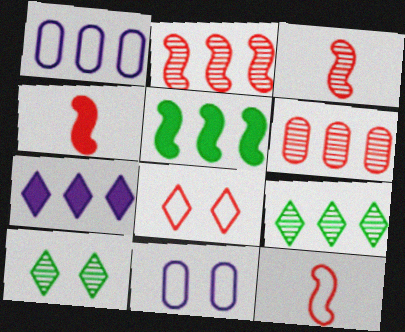[[1, 4, 10], 
[3, 4, 12], 
[4, 6, 8], 
[4, 9, 11]]